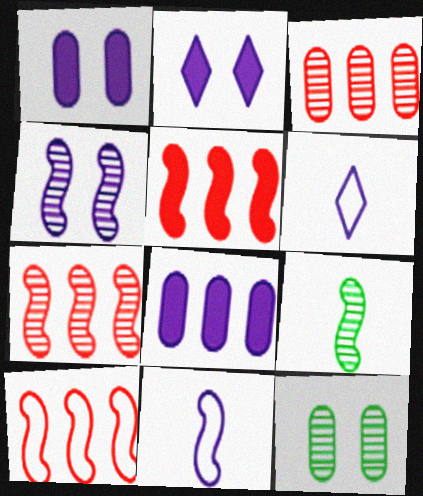[[4, 6, 8], 
[4, 7, 9], 
[5, 6, 12], 
[5, 7, 10]]